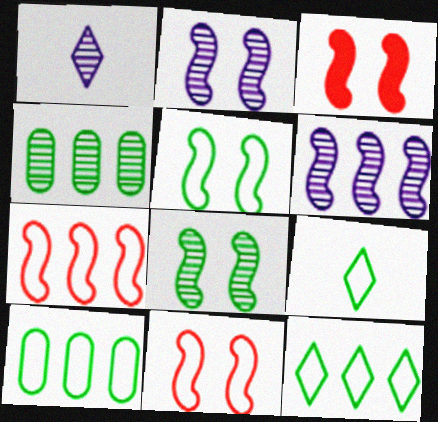[[1, 3, 10], 
[2, 3, 5], 
[5, 9, 10]]